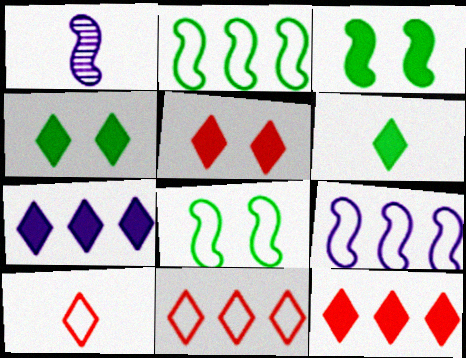[[5, 6, 7]]